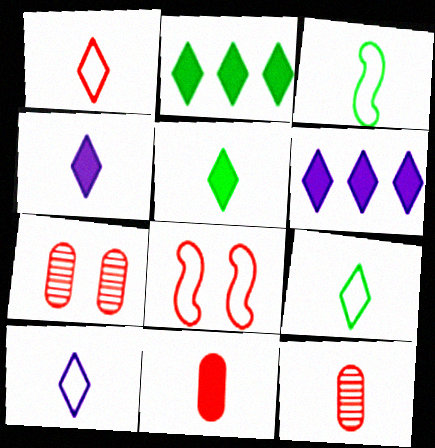[[1, 9, 10], 
[3, 4, 12], 
[3, 6, 7]]